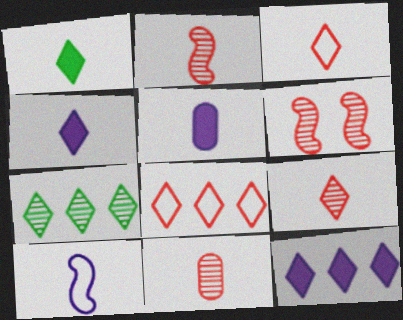[[1, 10, 11], 
[2, 9, 11], 
[7, 8, 12]]